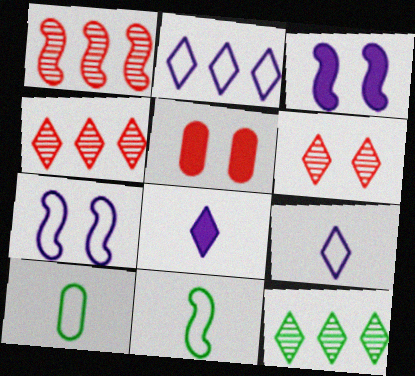[[1, 3, 11], 
[3, 4, 10]]